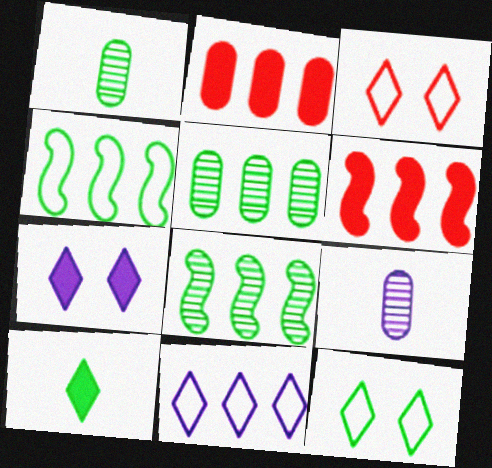[[2, 8, 11], 
[5, 6, 11], 
[6, 9, 12]]